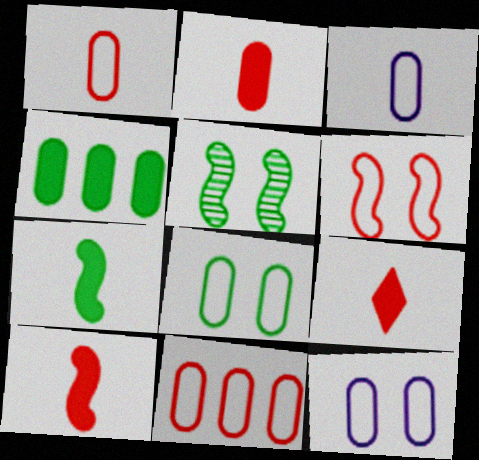[[2, 9, 10], 
[3, 8, 11]]